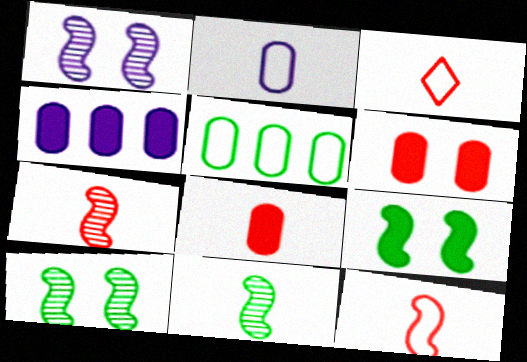[[3, 4, 10], 
[3, 7, 8]]